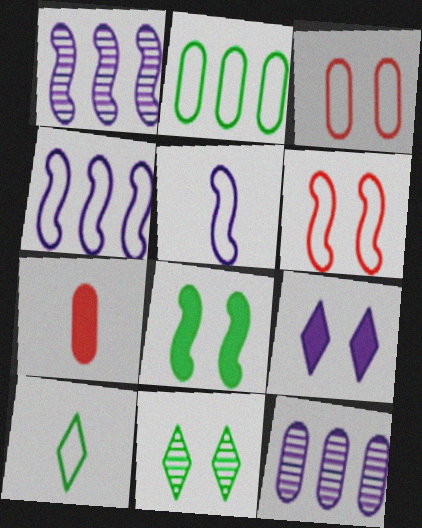[[3, 4, 10], 
[4, 7, 11], 
[5, 9, 12]]